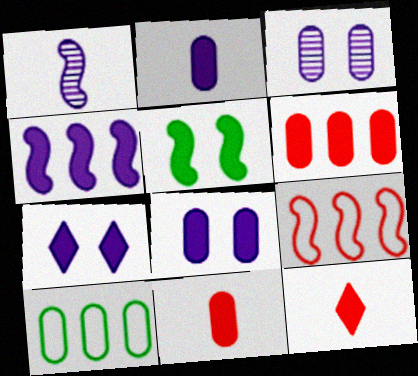[[1, 5, 9], 
[2, 4, 7], 
[3, 10, 11]]